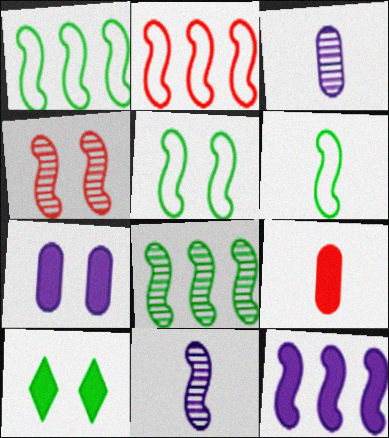[[1, 5, 6], 
[2, 3, 10], 
[2, 8, 12], 
[4, 6, 12], 
[4, 8, 11], 
[9, 10, 12]]